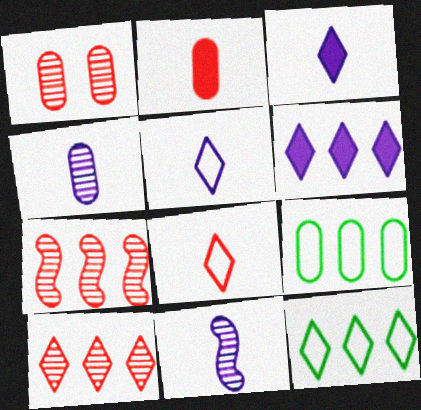[[6, 7, 9], 
[6, 10, 12]]